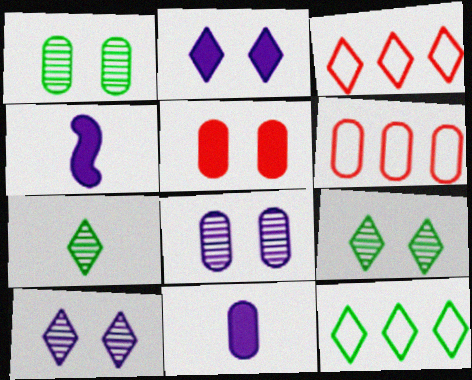[[1, 3, 4], 
[1, 6, 11], 
[2, 3, 7], 
[4, 6, 9]]